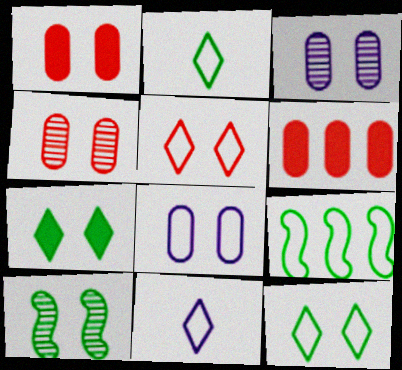[[6, 10, 11]]